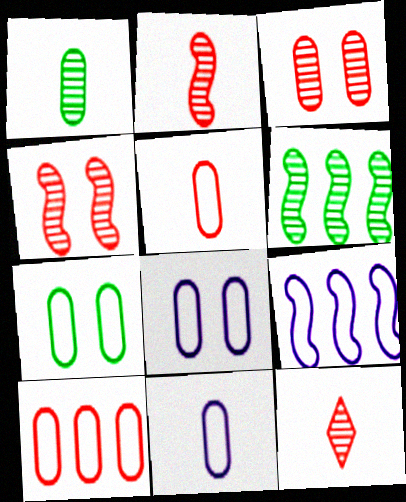[[7, 10, 11]]